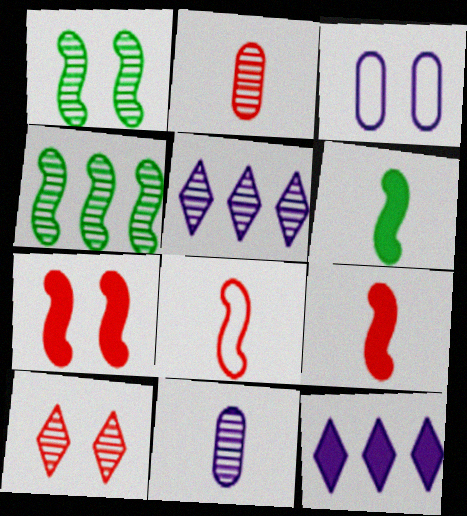[[1, 2, 5], 
[4, 10, 11]]